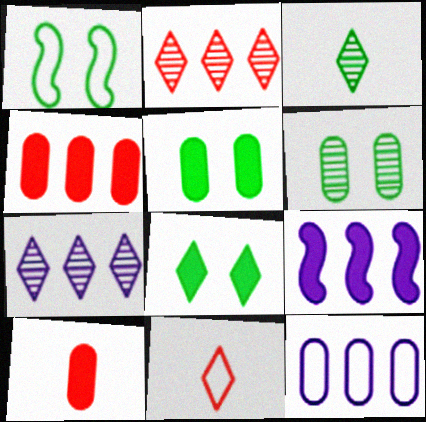[[1, 6, 8], 
[1, 7, 10], 
[1, 11, 12], 
[6, 9, 11], 
[6, 10, 12], 
[7, 8, 11], 
[7, 9, 12], 
[8, 9, 10]]